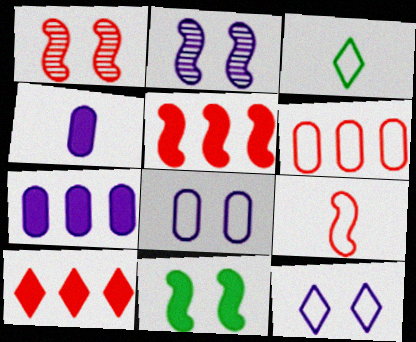[[1, 3, 7], 
[1, 5, 9], 
[4, 10, 11]]